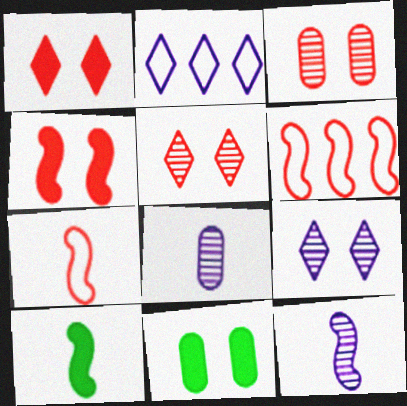[[2, 3, 10], 
[7, 10, 12]]